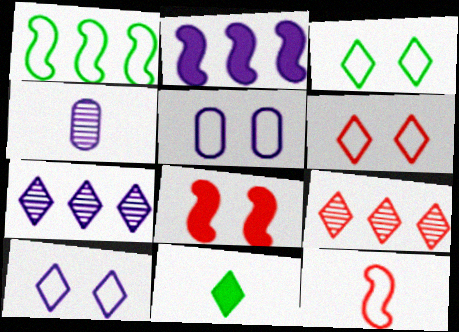[[2, 4, 10], 
[3, 6, 10], 
[4, 11, 12], 
[6, 7, 11], 
[9, 10, 11]]